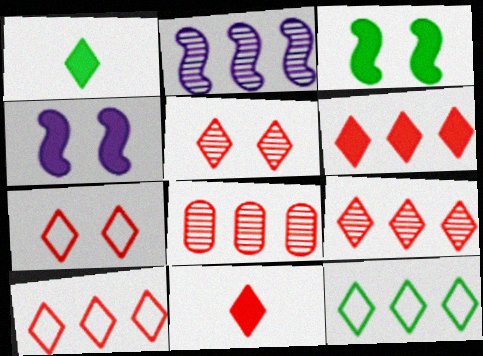[[5, 10, 11], 
[6, 9, 10], 
[7, 9, 11]]